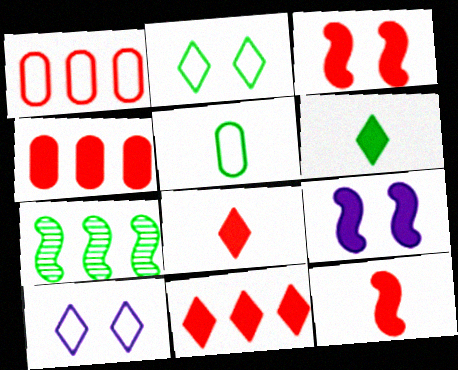[[3, 4, 8], 
[4, 6, 9]]